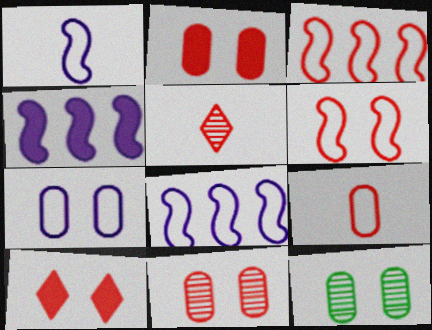[[2, 3, 5], 
[2, 7, 12], 
[6, 10, 11]]